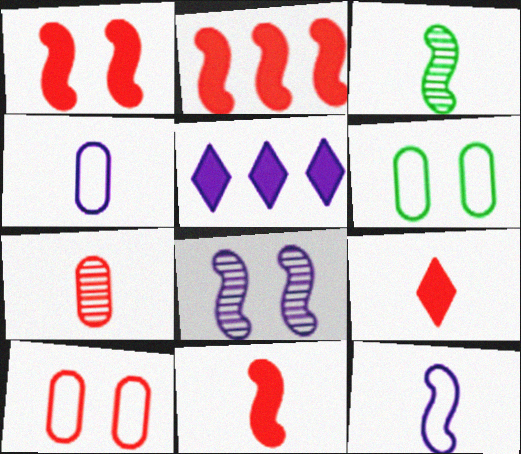[[1, 2, 11], 
[3, 4, 9], 
[3, 5, 10], 
[3, 11, 12], 
[4, 5, 8]]